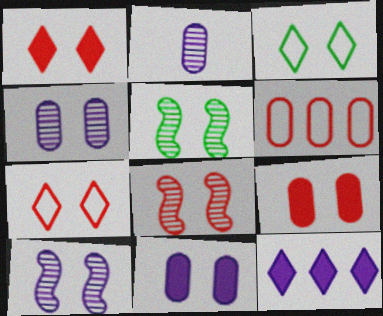[[3, 8, 11], 
[3, 9, 10], 
[5, 7, 11], 
[5, 8, 10], 
[7, 8, 9]]